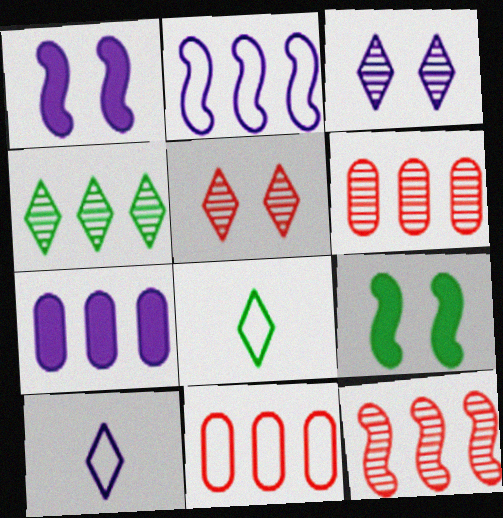[[1, 6, 8], 
[6, 9, 10]]